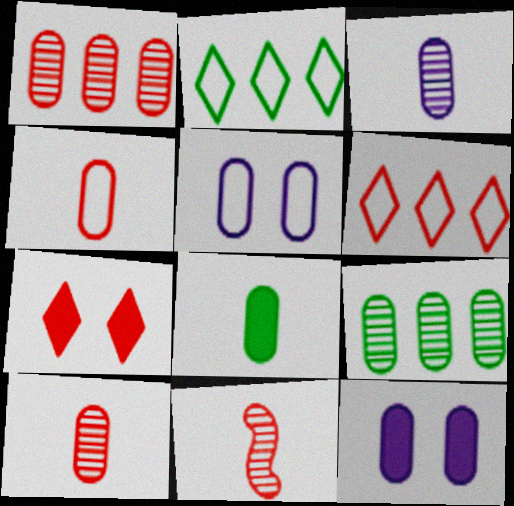[[1, 5, 8], 
[2, 11, 12], 
[3, 4, 8], 
[4, 9, 12]]